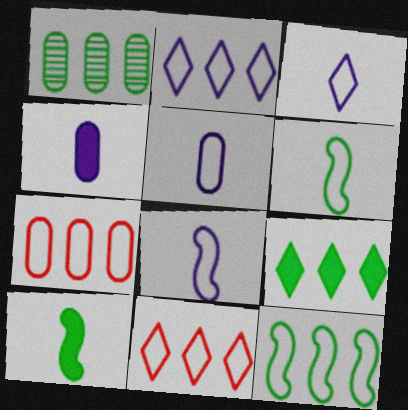[[1, 9, 12], 
[2, 7, 12], 
[3, 5, 8]]